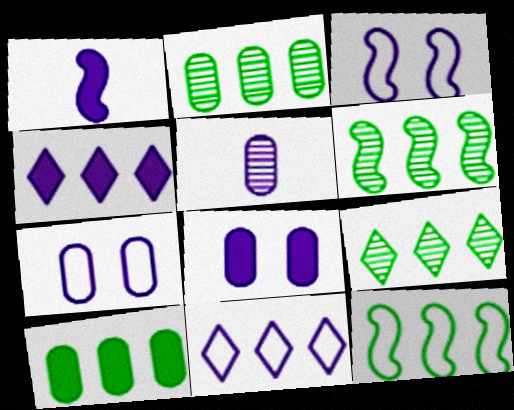[[1, 4, 8], 
[2, 6, 9], 
[3, 4, 5], 
[9, 10, 12]]